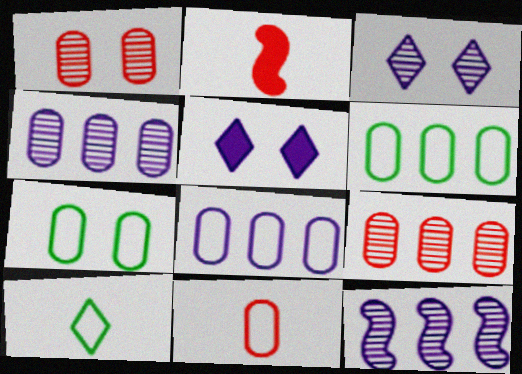[[2, 3, 6], 
[7, 8, 11]]